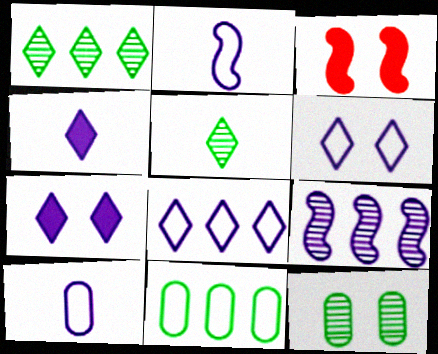[[1, 3, 10], 
[3, 6, 12], 
[7, 9, 10]]